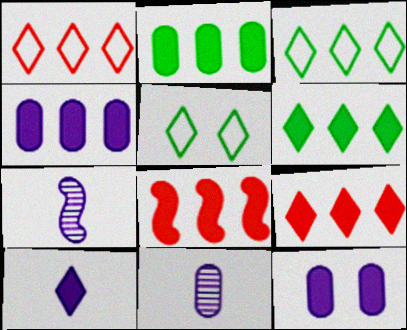[[4, 6, 8], 
[5, 8, 11]]